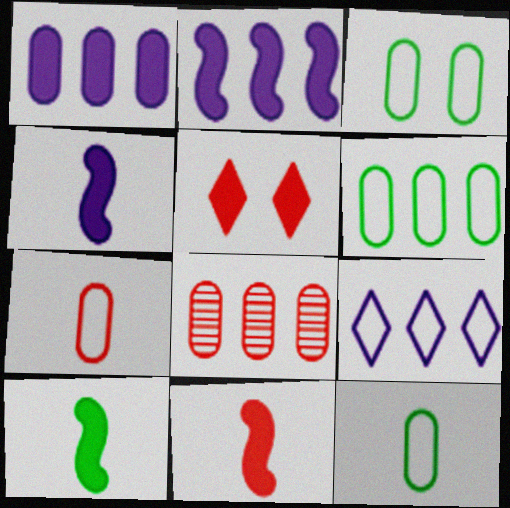[[1, 5, 10], 
[1, 6, 8], 
[3, 6, 12], 
[4, 10, 11]]